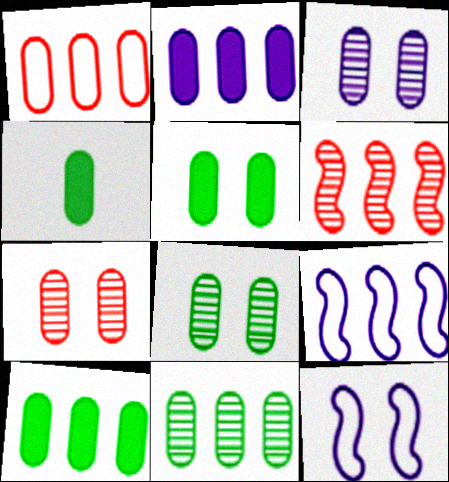[[1, 2, 11], 
[1, 3, 4], 
[3, 7, 8], 
[4, 5, 10]]